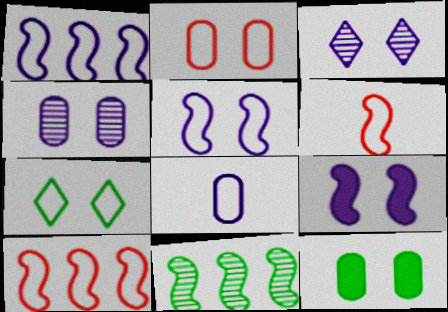[[2, 4, 12], 
[2, 5, 7], 
[6, 9, 11], 
[7, 8, 10]]